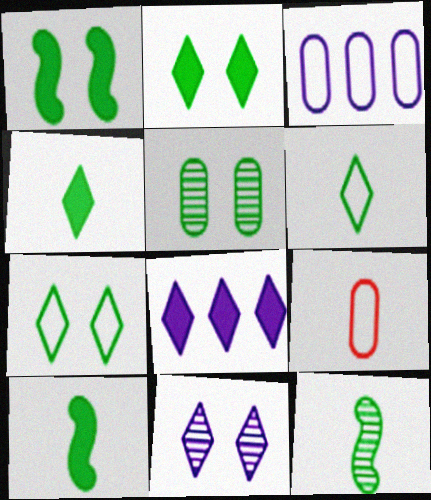[[1, 5, 7]]